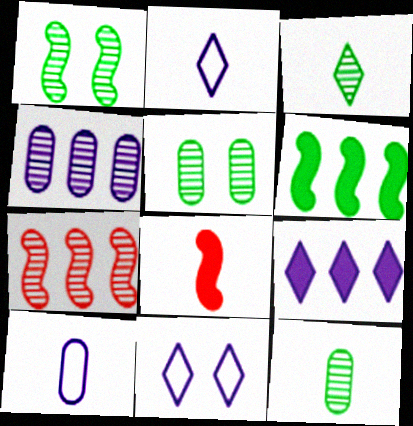[[2, 8, 12], 
[3, 8, 10]]